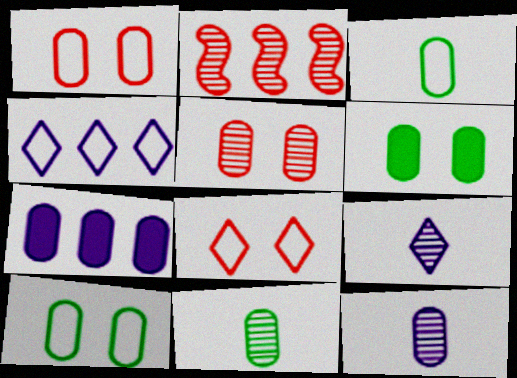[[1, 7, 11], 
[3, 5, 7]]